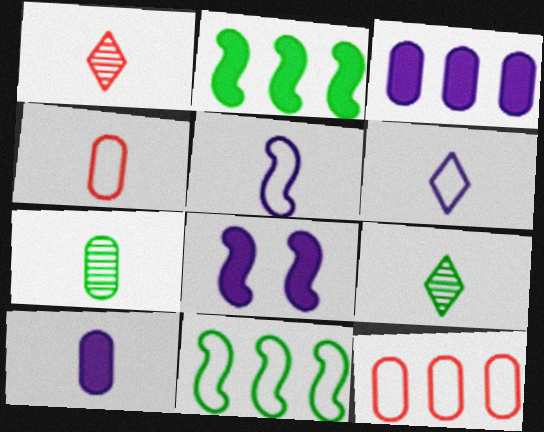[[4, 7, 10], 
[8, 9, 12]]